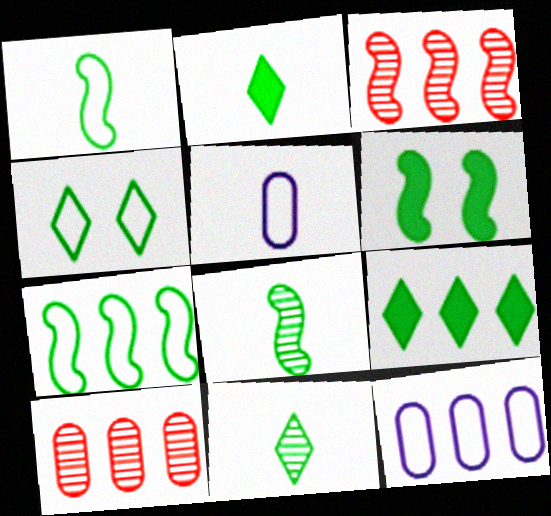[[3, 9, 12], 
[4, 9, 11], 
[6, 7, 8]]